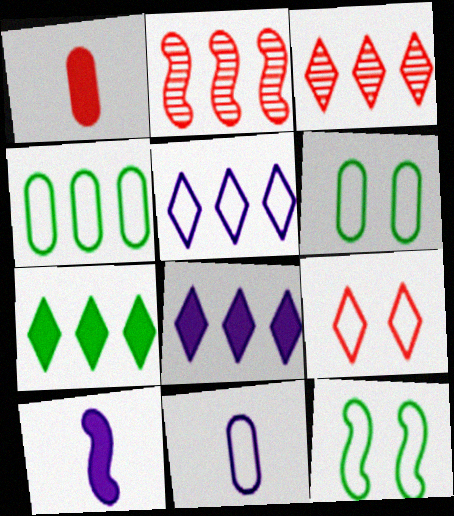[[1, 2, 9], 
[2, 4, 8], 
[2, 10, 12], 
[3, 5, 7], 
[3, 6, 10]]